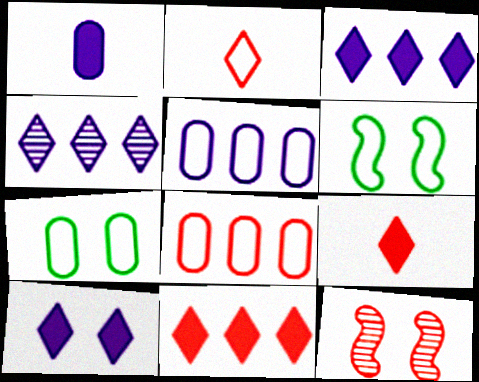[[2, 5, 6], 
[7, 10, 12], 
[8, 9, 12]]